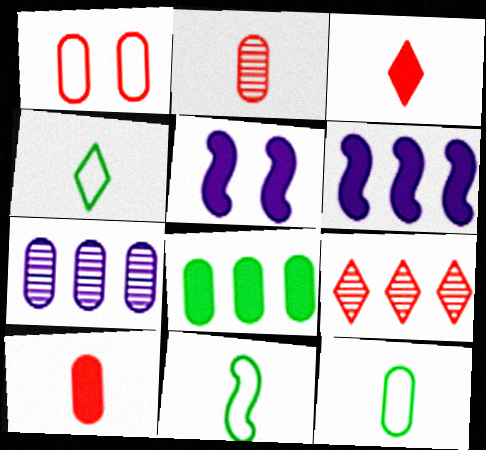[[3, 5, 8], 
[4, 11, 12], 
[5, 9, 12]]